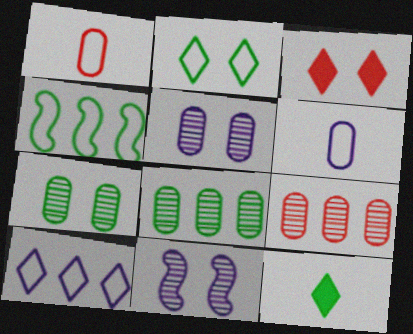[[4, 7, 12]]